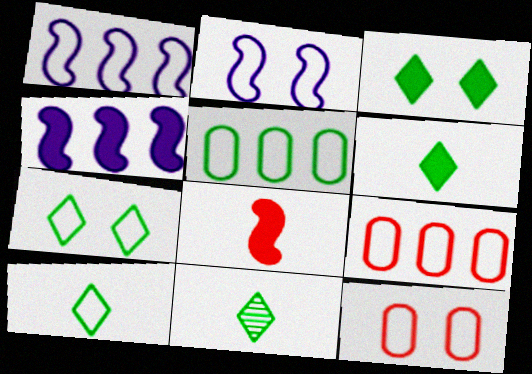[[1, 10, 12], 
[2, 7, 12], 
[2, 9, 10], 
[4, 11, 12], 
[6, 10, 11]]